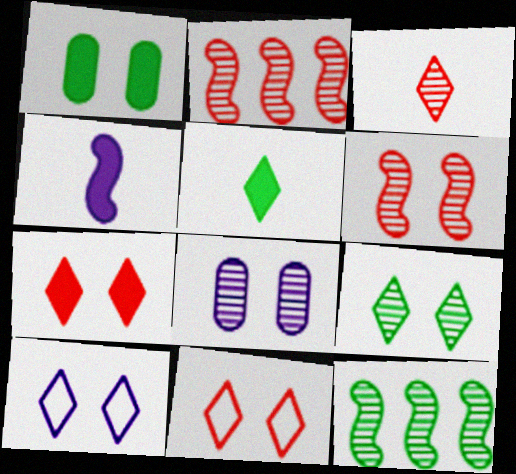[[1, 6, 10], 
[3, 8, 12], 
[6, 8, 9], 
[7, 9, 10]]